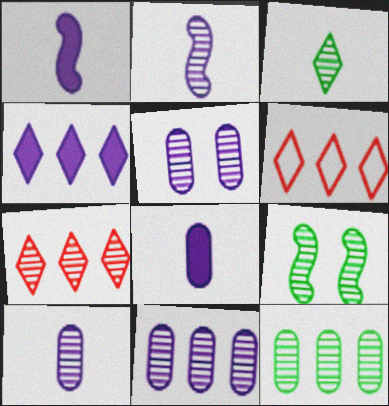[[3, 9, 12], 
[5, 10, 11], 
[6, 8, 9], 
[7, 9, 10]]